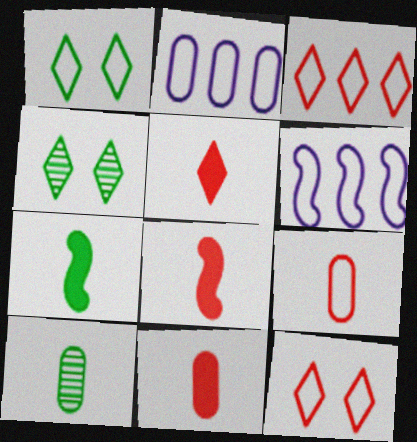[[1, 6, 9], 
[2, 4, 8], 
[4, 6, 11], 
[5, 8, 11]]